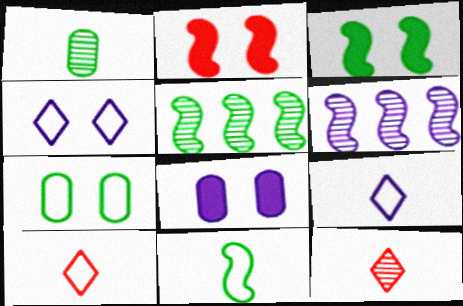[[2, 6, 11], 
[3, 5, 11], 
[5, 8, 10], 
[6, 8, 9]]